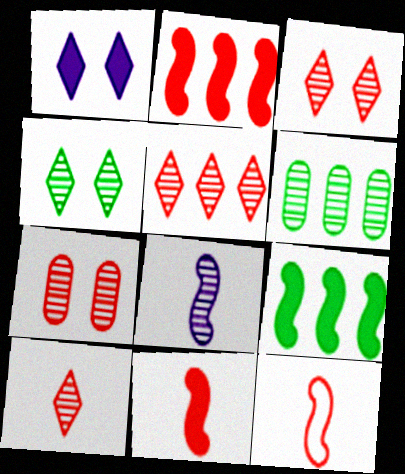[[1, 6, 12], 
[3, 5, 10], 
[3, 6, 8]]